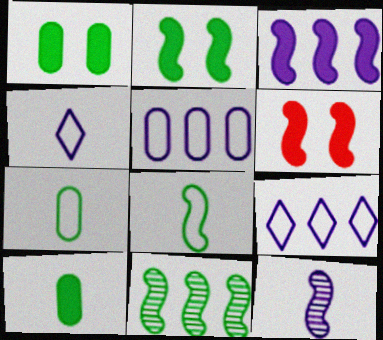[[2, 8, 11]]